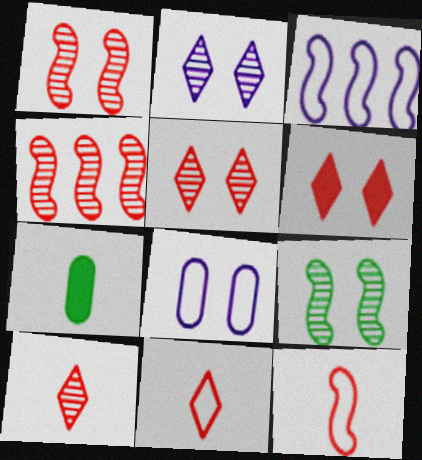[[3, 5, 7], 
[6, 8, 9]]